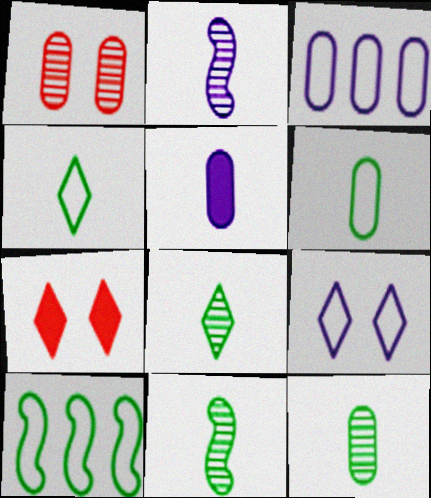[[3, 7, 11], 
[8, 11, 12]]